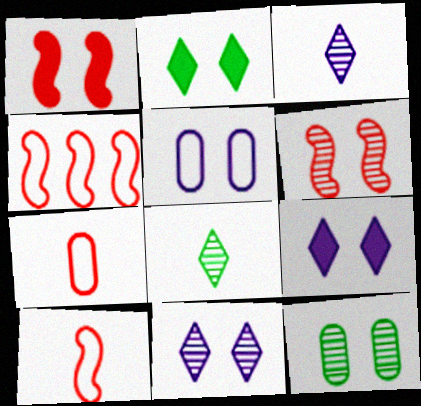[[2, 5, 6], 
[6, 11, 12]]